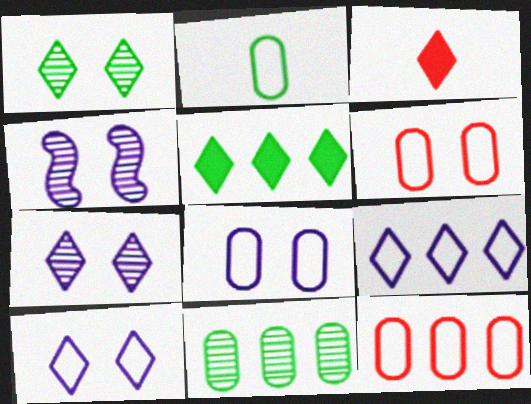[[1, 3, 9], 
[2, 8, 12]]